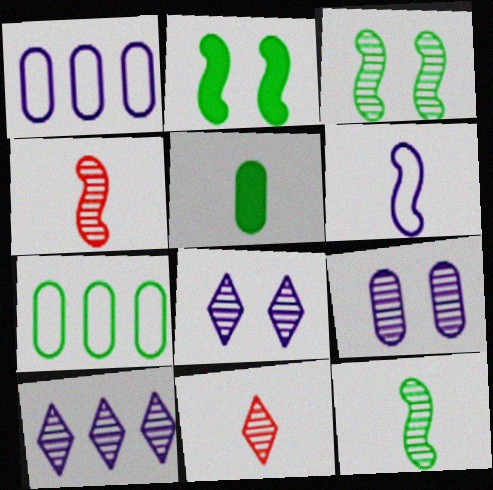[[1, 2, 11], 
[5, 6, 11]]